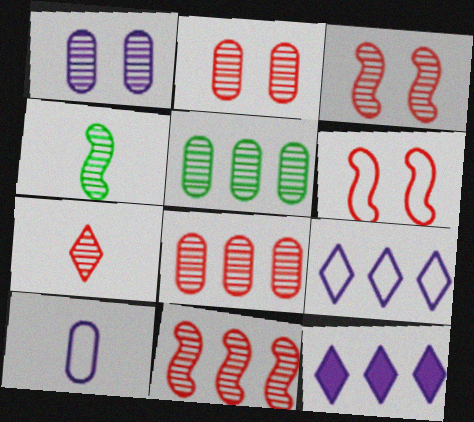[[2, 7, 11], 
[3, 7, 8]]